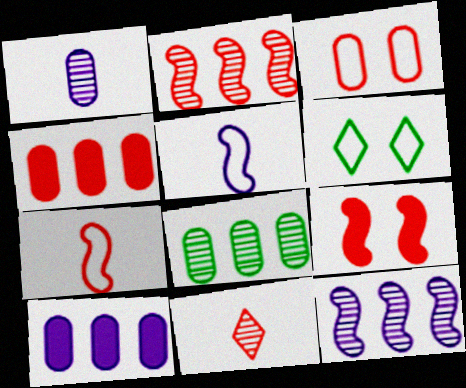[[2, 7, 9]]